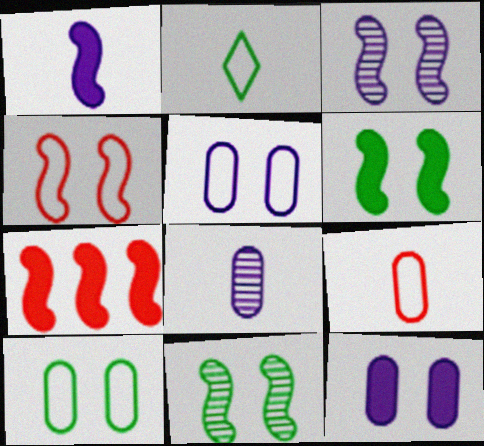[[1, 6, 7], 
[3, 4, 6]]